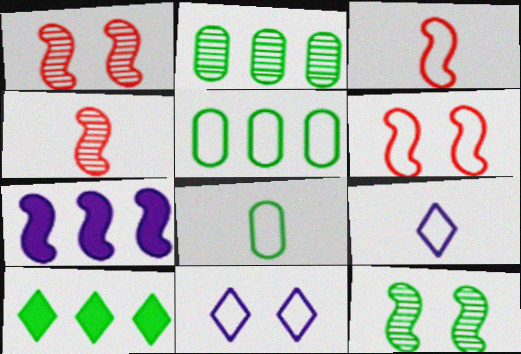[[3, 5, 11], 
[3, 7, 12], 
[3, 8, 9], 
[5, 6, 9], 
[8, 10, 12]]